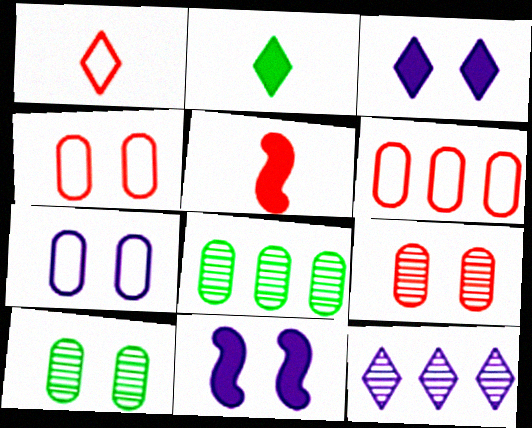[[1, 8, 11]]